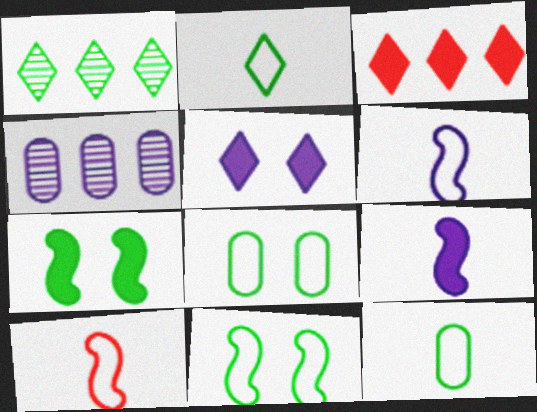[[1, 7, 12], 
[4, 5, 6]]